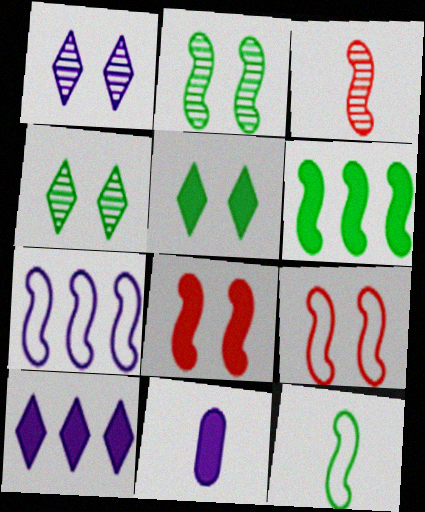[[1, 7, 11], 
[2, 6, 12], 
[7, 9, 12]]